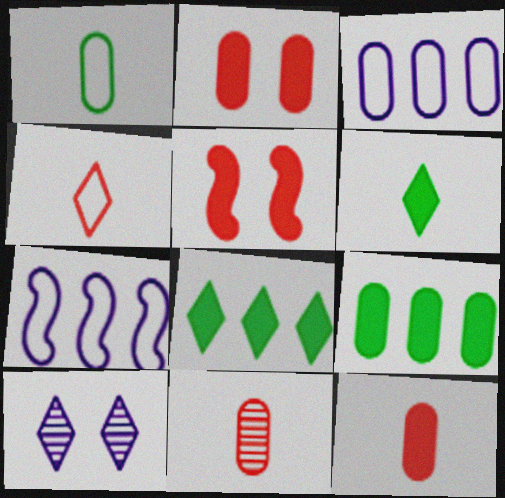[[4, 8, 10]]